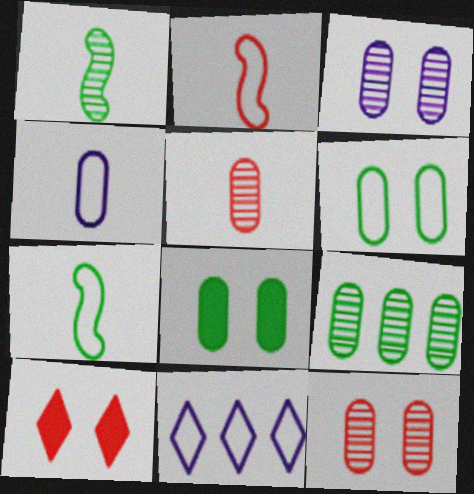[[2, 6, 11], 
[3, 5, 9]]